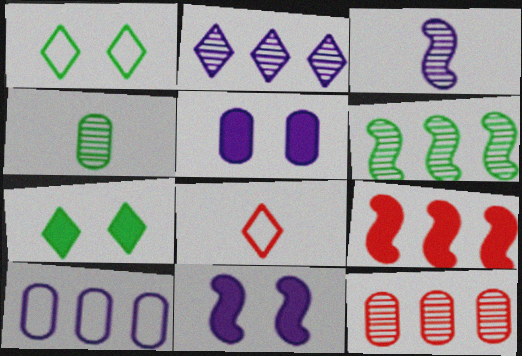[[2, 6, 12], 
[2, 7, 8], 
[5, 6, 8]]